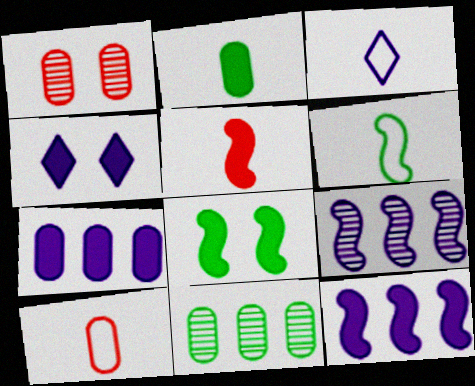[[3, 6, 10], 
[5, 8, 12]]